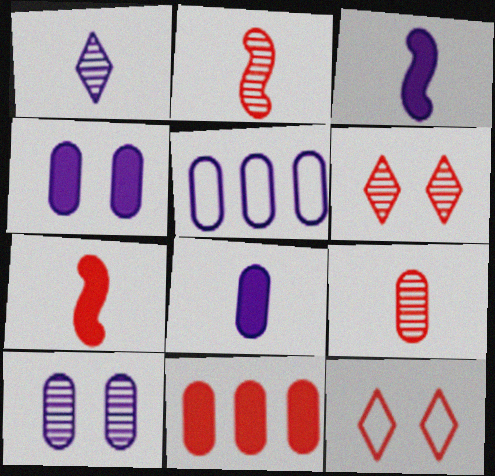[[2, 11, 12], 
[5, 8, 10]]